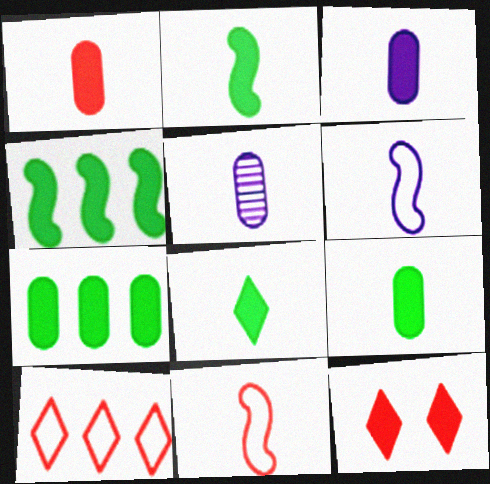[[1, 3, 9], 
[2, 8, 9], 
[3, 4, 12], 
[5, 8, 11]]